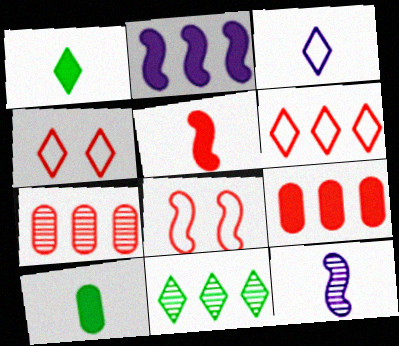[[4, 5, 7]]